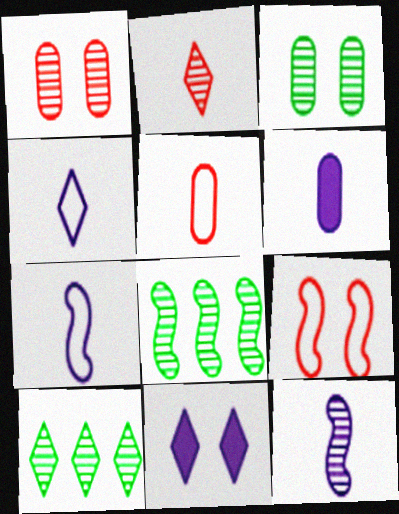[[1, 10, 12], 
[3, 9, 11], 
[4, 6, 12], 
[5, 8, 11], 
[6, 9, 10]]